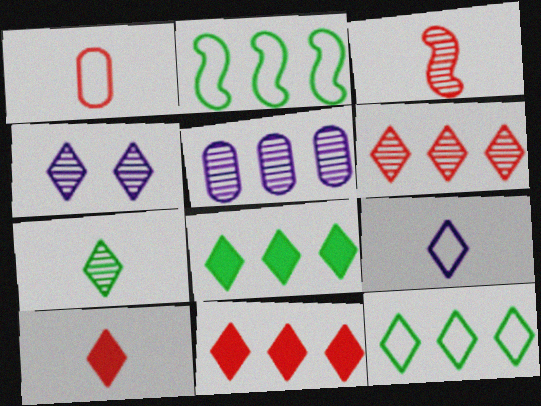[[1, 3, 10], 
[2, 5, 11], 
[4, 6, 7], 
[4, 10, 12], 
[7, 9, 10]]